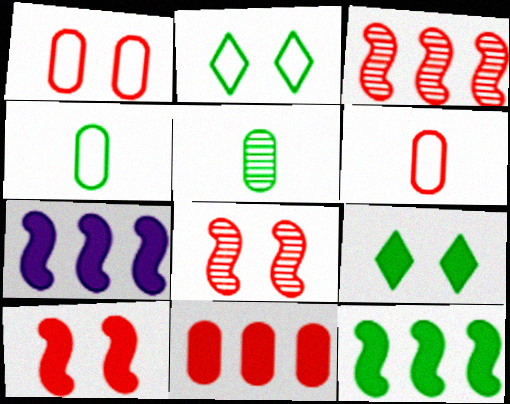[[2, 5, 12]]